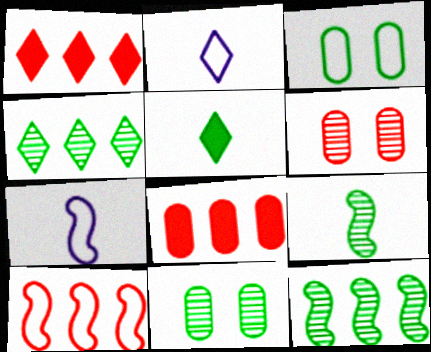[[1, 7, 11], 
[2, 3, 10], 
[3, 5, 12], 
[4, 9, 11]]